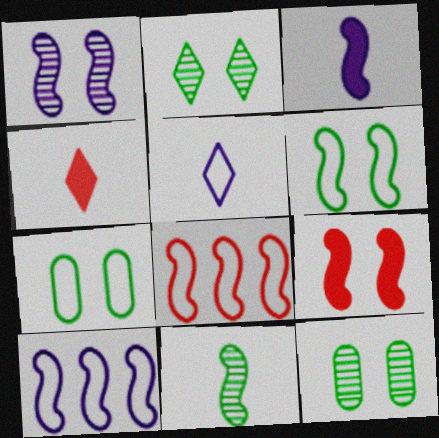[[1, 3, 10], 
[1, 6, 9], 
[4, 10, 12], 
[5, 7, 8], 
[9, 10, 11]]